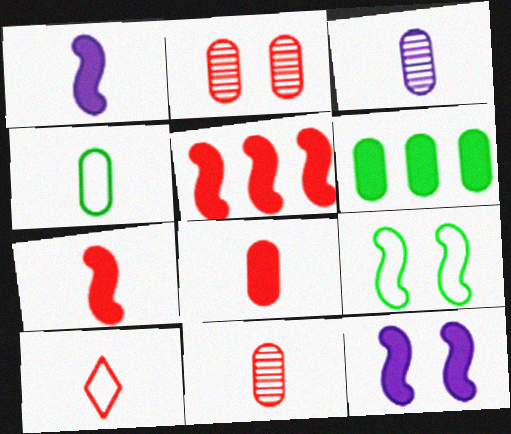[[2, 5, 10], 
[3, 4, 8], 
[7, 10, 11]]